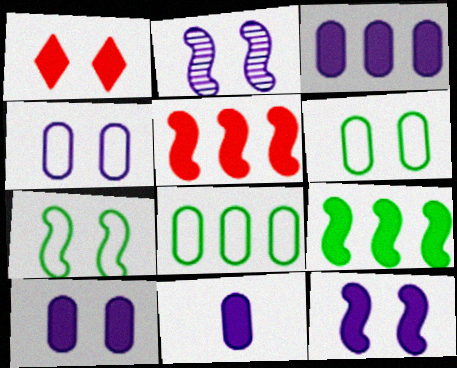[[1, 2, 6], 
[1, 9, 11], 
[3, 10, 11]]